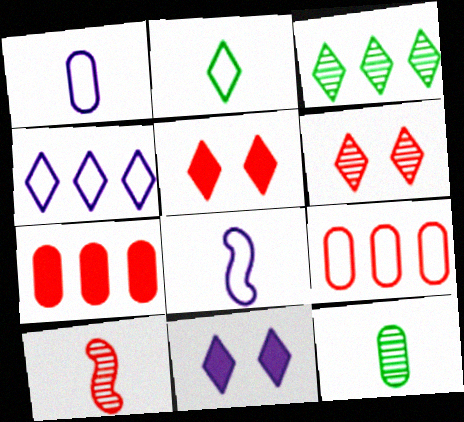[[5, 9, 10]]